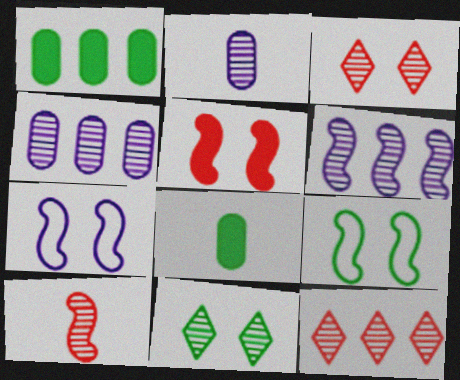[[4, 10, 11], 
[7, 8, 12]]